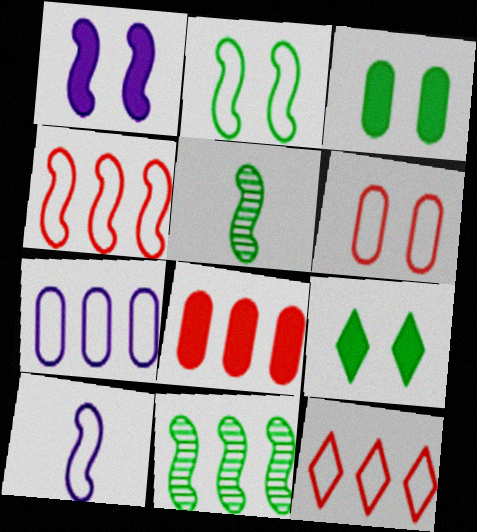[[1, 4, 5], 
[2, 4, 10]]